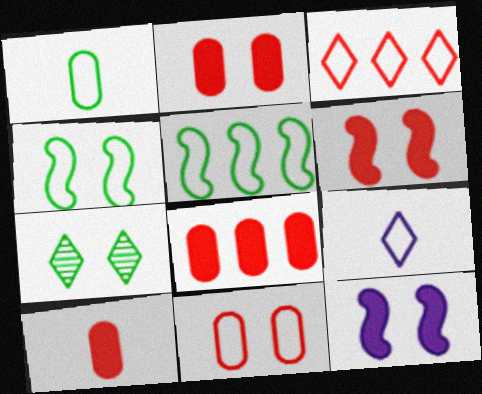[[2, 8, 10], 
[5, 9, 11], 
[7, 11, 12]]